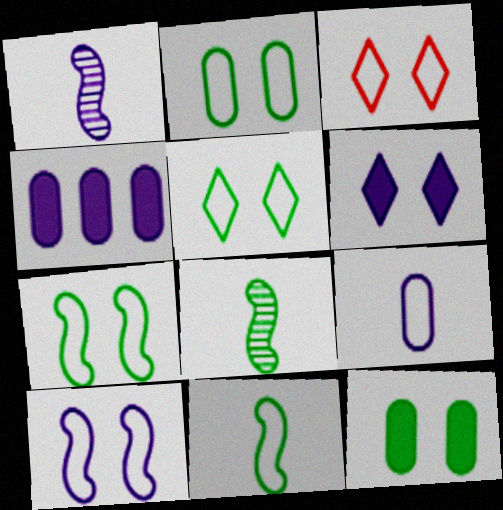[[2, 3, 10], 
[2, 5, 7], 
[3, 4, 8]]